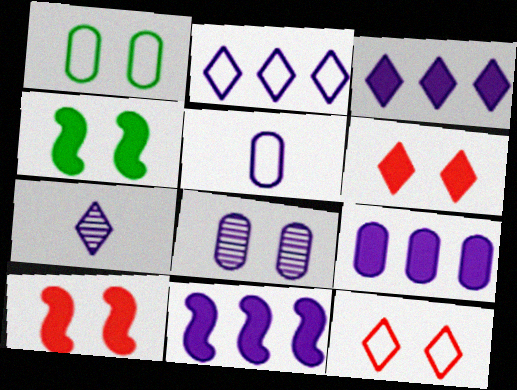[[3, 9, 11], 
[4, 8, 12], 
[5, 8, 9]]